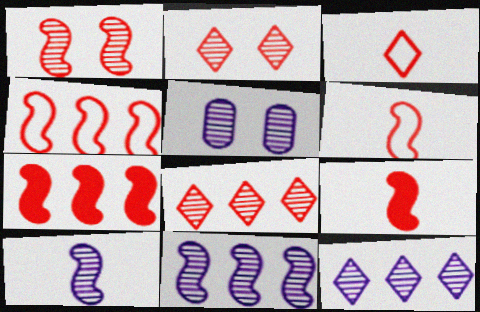[[1, 4, 9], 
[1, 6, 7], 
[5, 10, 12]]